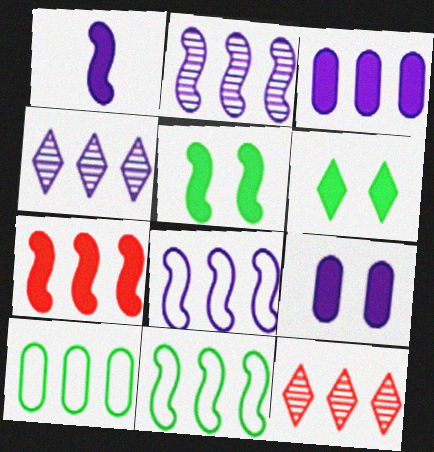[[1, 5, 7], 
[2, 7, 11], 
[3, 4, 8], 
[3, 11, 12], 
[4, 7, 10]]